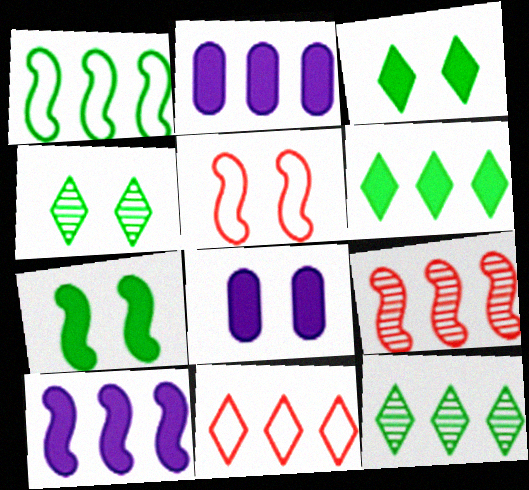[[1, 9, 10], 
[4, 5, 8]]